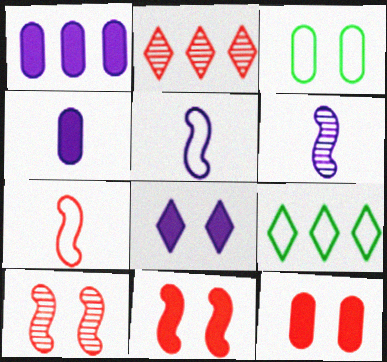[[2, 7, 12], 
[3, 8, 10], 
[4, 9, 10], 
[6, 9, 12]]